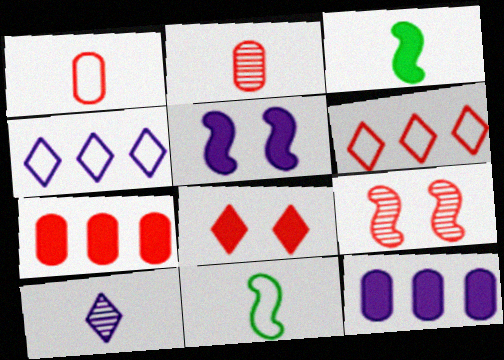[[1, 3, 10], 
[3, 8, 12]]